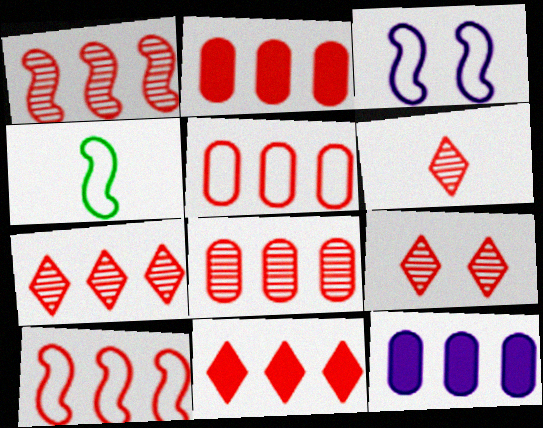[[1, 5, 11], 
[1, 7, 8], 
[2, 5, 8], 
[2, 7, 10], 
[3, 4, 10], 
[4, 9, 12], 
[6, 7, 9], 
[8, 10, 11]]